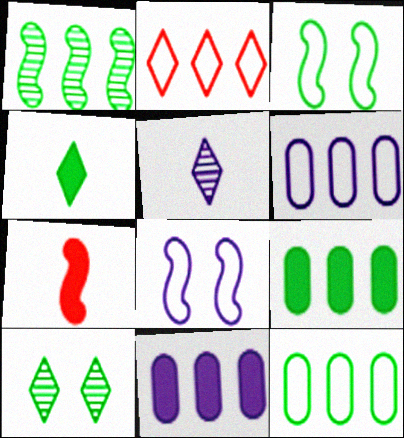[[1, 2, 11], 
[1, 7, 8], 
[5, 8, 11], 
[6, 7, 10]]